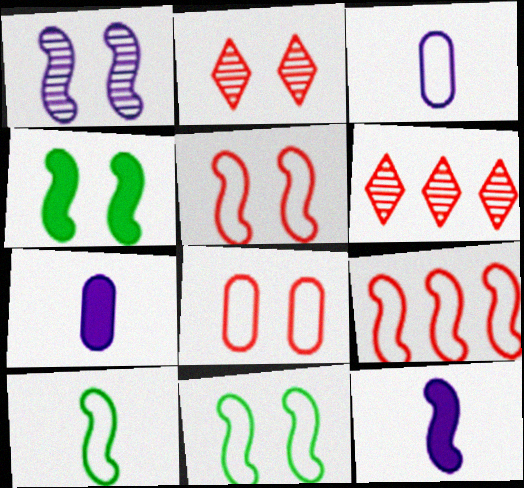[[1, 4, 5], 
[3, 4, 6], 
[6, 7, 11]]